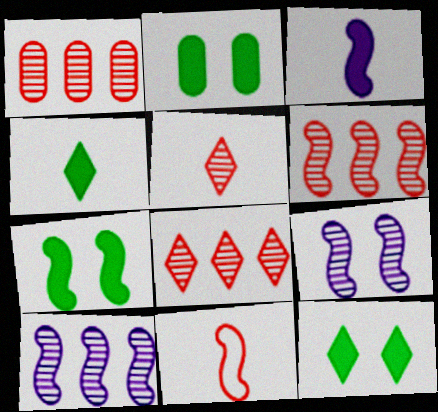[[1, 6, 8], 
[2, 7, 12], 
[7, 10, 11]]